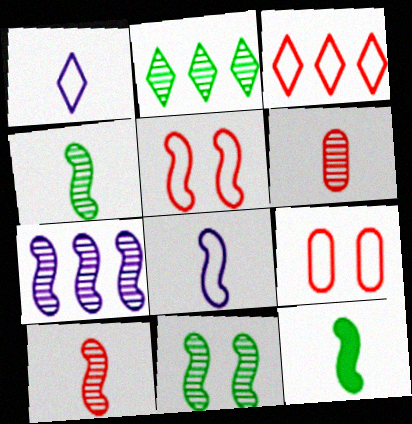[[1, 6, 12], 
[5, 7, 12], 
[7, 10, 11], 
[8, 10, 12]]